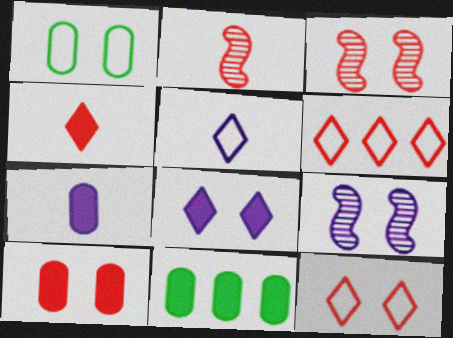[[1, 3, 8], 
[2, 6, 10], 
[3, 5, 11], 
[3, 10, 12], 
[7, 10, 11]]